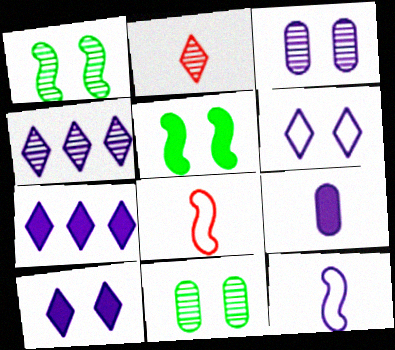[[3, 7, 12], 
[7, 8, 11]]